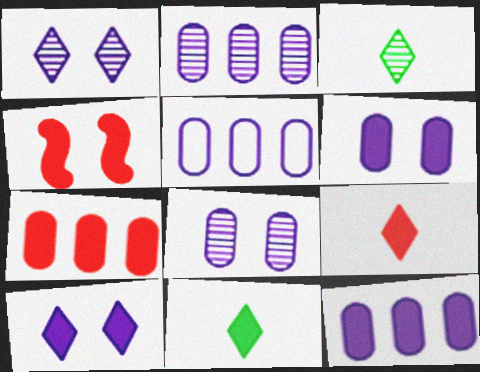[[2, 5, 12], 
[3, 4, 5], 
[4, 7, 9], 
[4, 11, 12]]